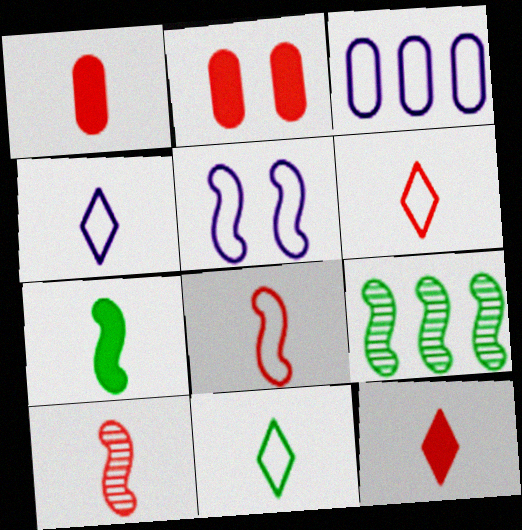[[1, 6, 10], 
[2, 4, 9], 
[3, 4, 5], 
[4, 6, 11]]